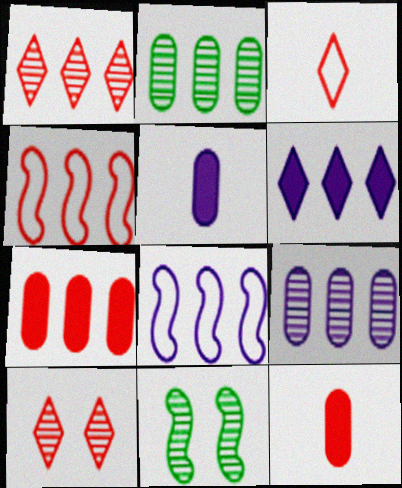[[1, 4, 7], 
[2, 4, 6], 
[4, 10, 12], 
[6, 8, 9]]